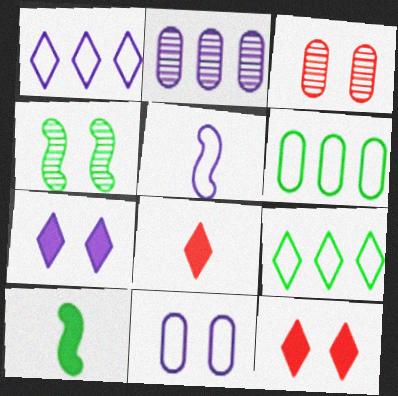[[1, 3, 10], 
[1, 5, 11], 
[2, 5, 7], 
[4, 11, 12]]